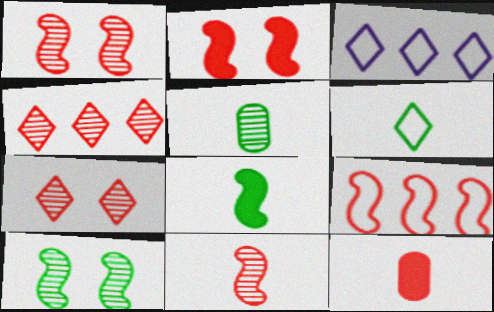[[2, 3, 5], 
[2, 9, 11], 
[3, 10, 12], 
[5, 6, 8], 
[7, 9, 12]]